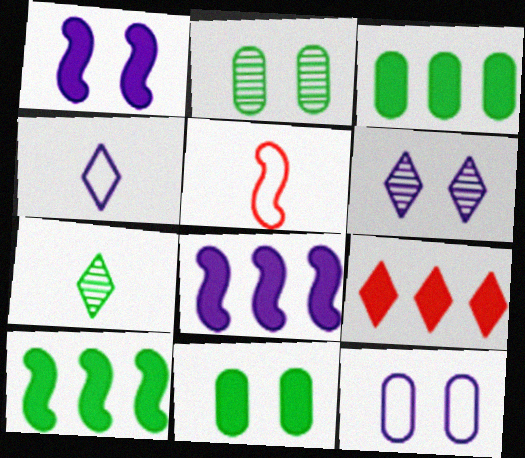[[1, 6, 12], 
[3, 5, 6], 
[3, 8, 9]]